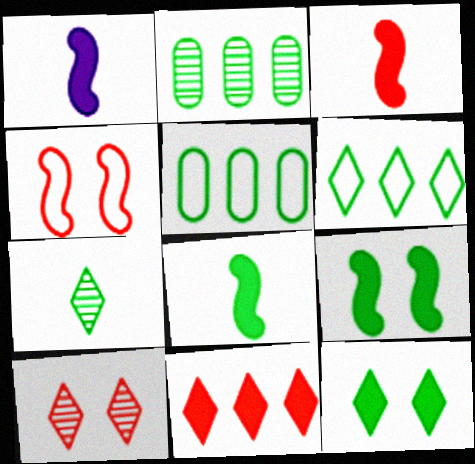[[1, 3, 8], 
[1, 5, 10], 
[5, 7, 9], 
[6, 7, 12]]